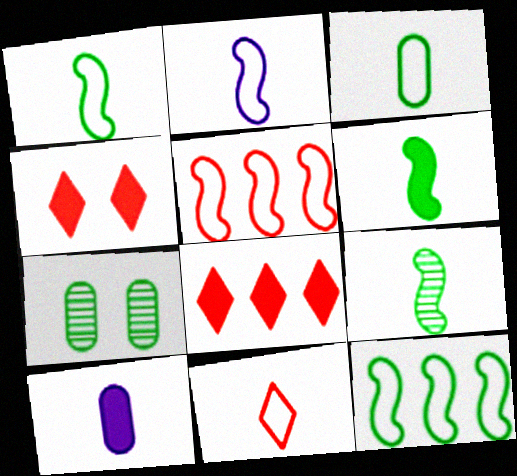[[1, 6, 9], 
[2, 3, 11], 
[2, 7, 8], 
[9, 10, 11]]